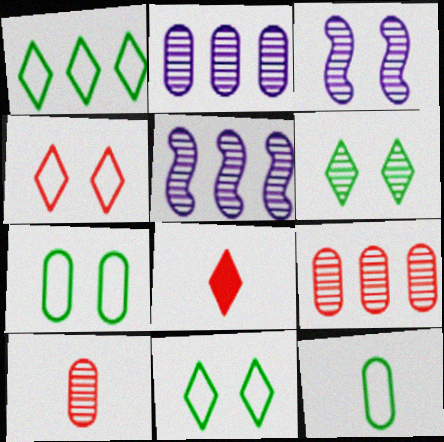[[5, 6, 10], 
[5, 7, 8]]